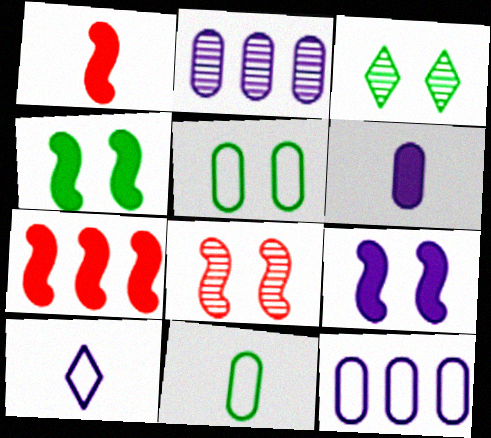[[1, 3, 12], 
[2, 9, 10], 
[3, 4, 5]]